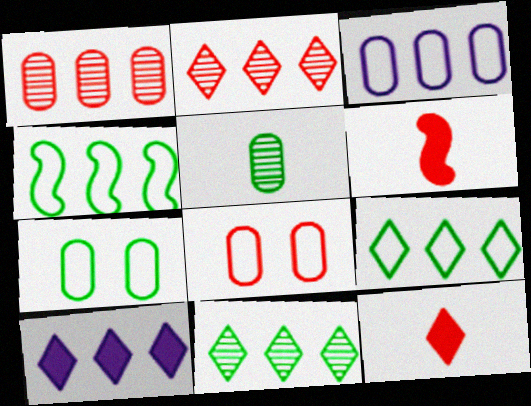[[1, 4, 10], 
[2, 6, 8], 
[2, 9, 10]]